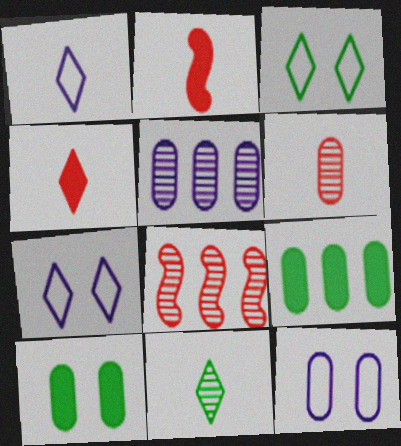[[1, 4, 11], 
[1, 8, 10], 
[2, 3, 5], 
[6, 9, 12]]